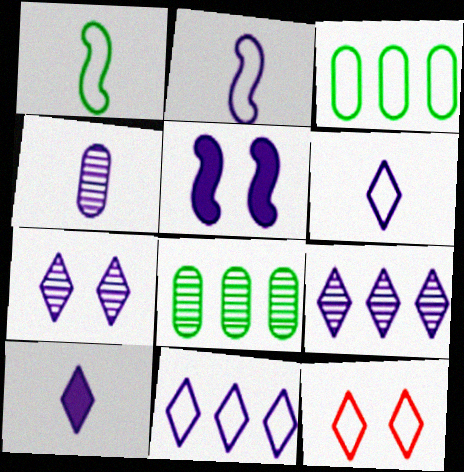[[2, 3, 12], 
[2, 4, 10], 
[4, 5, 11], 
[7, 10, 11]]